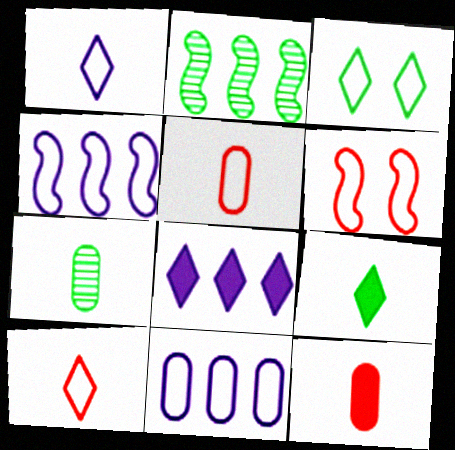[[3, 4, 5], 
[6, 7, 8]]